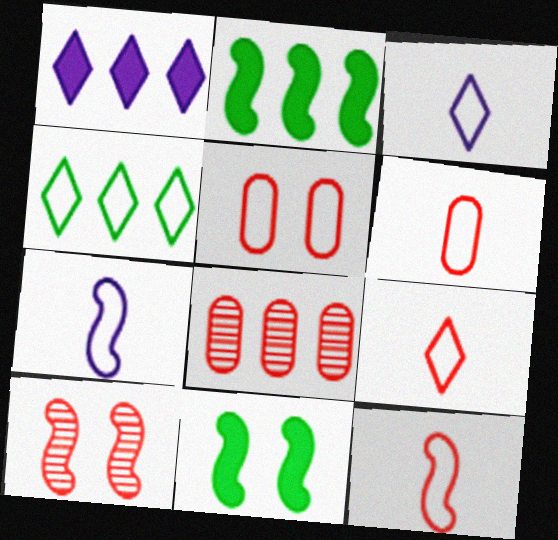[[2, 7, 10], 
[3, 8, 11], 
[4, 5, 7], 
[6, 9, 12]]